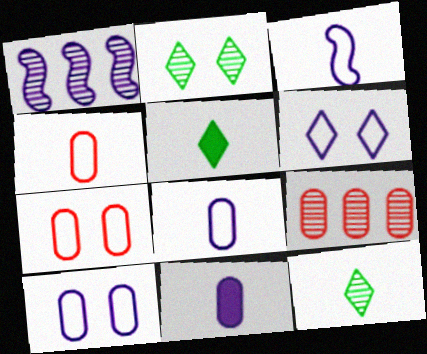[[1, 5, 7], 
[1, 6, 11]]